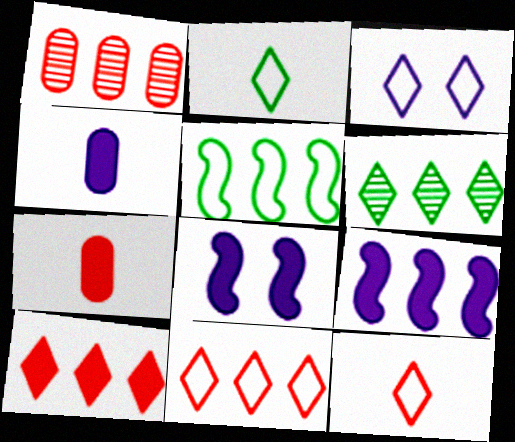[[1, 2, 8], 
[2, 3, 11]]